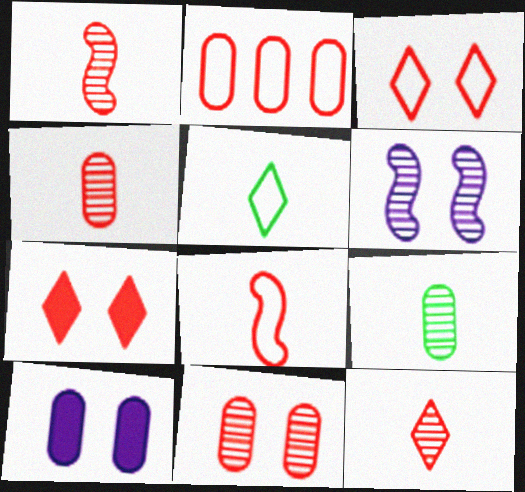[[1, 2, 7], 
[1, 4, 12], 
[2, 3, 8], 
[2, 9, 10]]